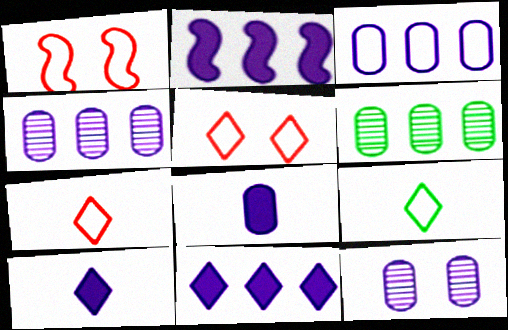[[1, 3, 9], 
[1, 6, 10], 
[3, 8, 12]]